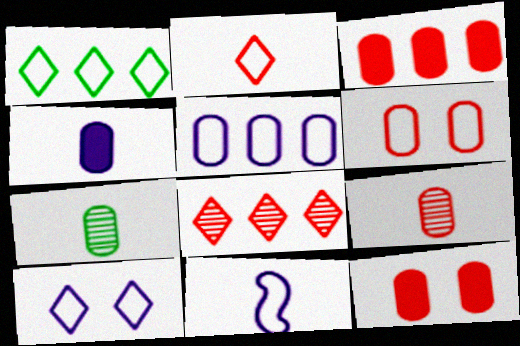[[1, 2, 10], 
[1, 6, 11], 
[3, 6, 9], 
[5, 7, 12], 
[5, 10, 11]]